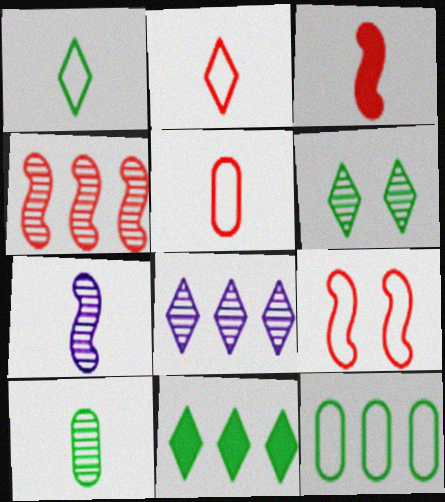[[1, 6, 11], 
[3, 4, 9]]